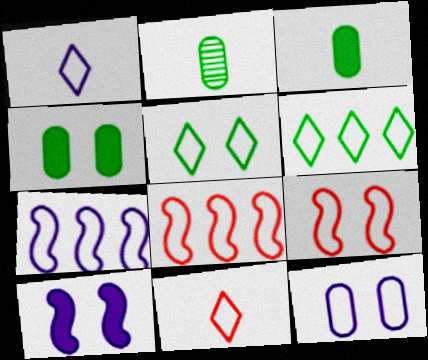[[1, 7, 12], 
[5, 9, 12]]